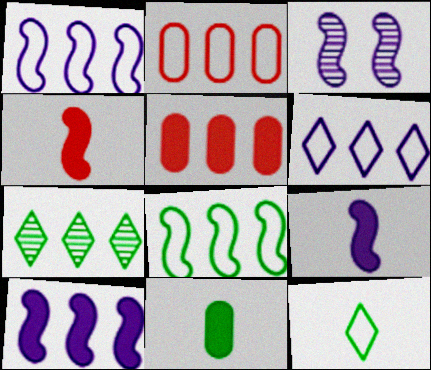[[1, 3, 9], 
[1, 5, 7], 
[2, 6, 8], 
[2, 7, 10], 
[3, 4, 8], 
[3, 5, 12]]